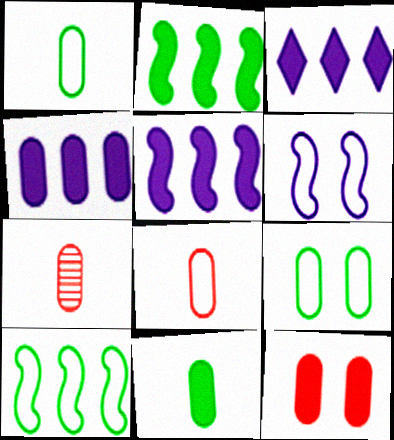[[3, 4, 5], 
[4, 7, 9], 
[4, 11, 12]]